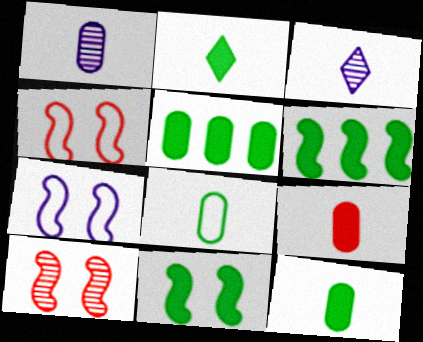[[1, 8, 9], 
[2, 5, 11], 
[3, 4, 5], 
[7, 10, 11]]